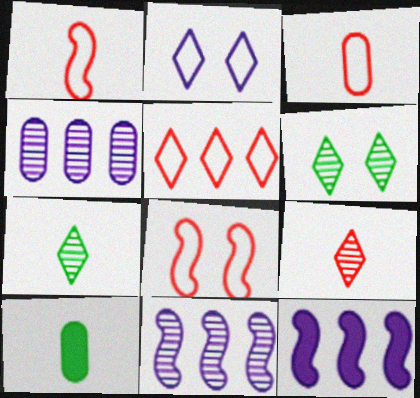[[3, 5, 8], 
[3, 6, 12]]